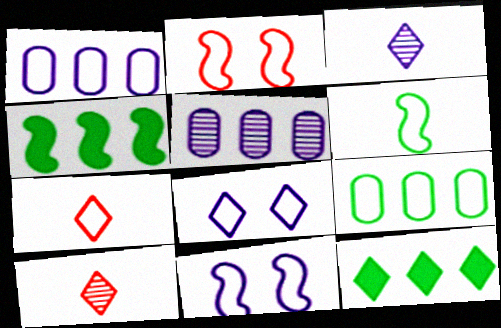[[7, 9, 11], 
[8, 10, 12]]